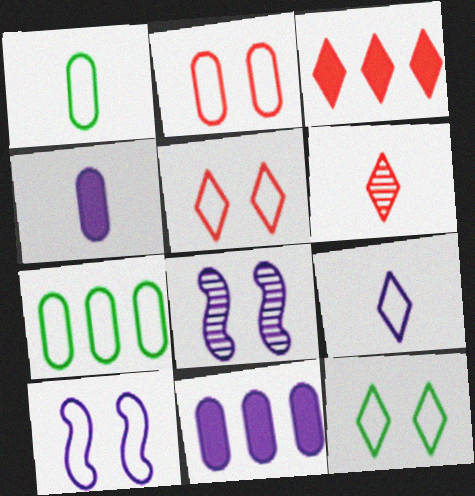[[1, 3, 8], 
[2, 10, 12], 
[3, 5, 6], 
[8, 9, 11]]